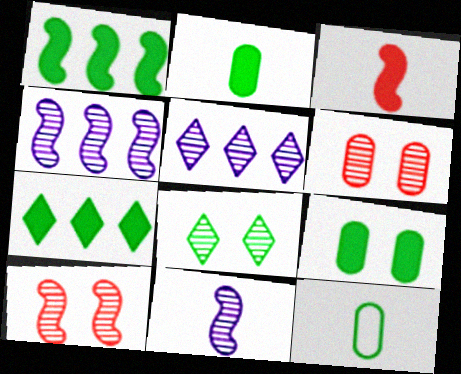[[1, 8, 12]]